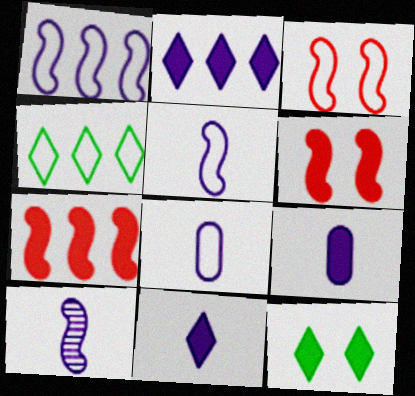[[3, 4, 8], 
[7, 9, 12], 
[8, 10, 11]]